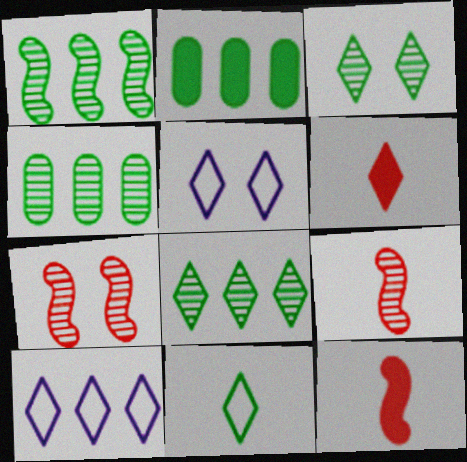[[1, 4, 8], 
[2, 5, 9], 
[3, 6, 10], 
[4, 5, 12], 
[5, 6, 8]]